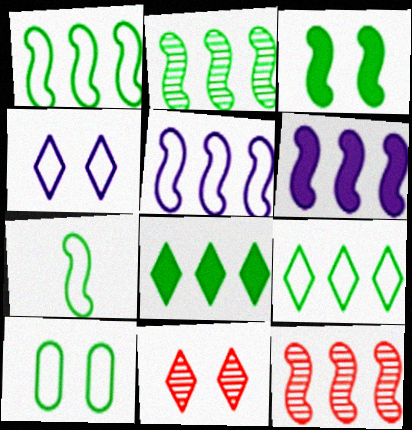[[1, 6, 12], 
[2, 3, 7], 
[7, 9, 10]]